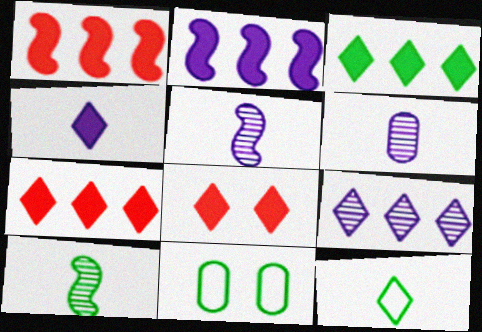[[3, 4, 8], 
[3, 10, 11], 
[5, 7, 11], 
[8, 9, 12]]